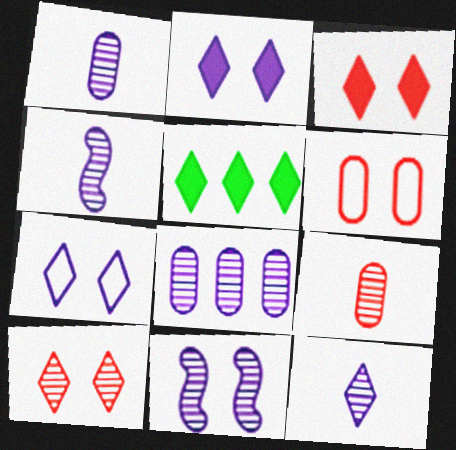[[1, 4, 12], 
[4, 5, 6], 
[8, 11, 12]]